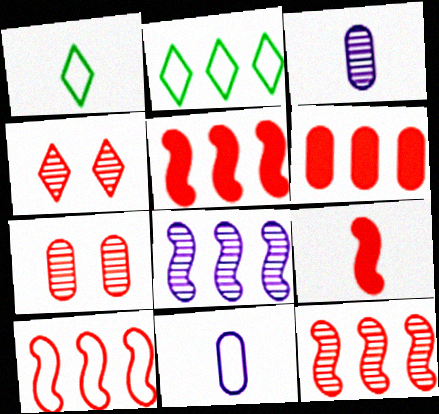[[1, 3, 9], 
[2, 6, 8], 
[5, 10, 12]]